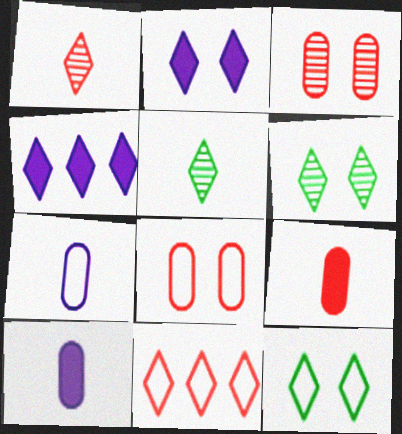[[1, 4, 12], 
[2, 5, 11]]